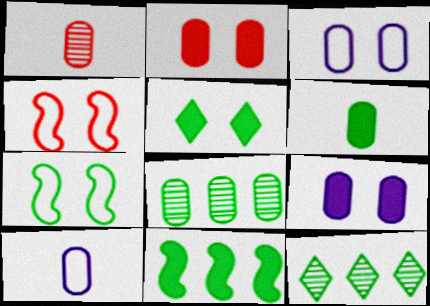[[1, 6, 10], 
[2, 8, 10], 
[5, 6, 11], 
[6, 7, 12]]